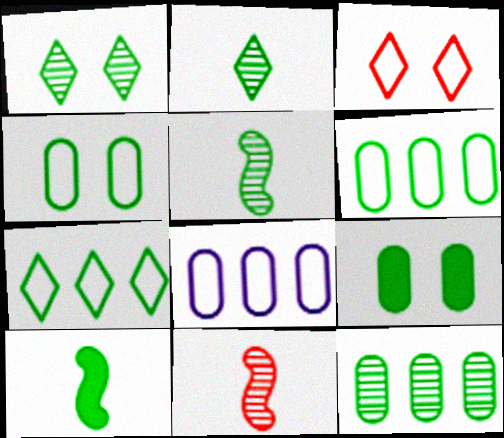[[1, 5, 12], 
[1, 6, 10], 
[5, 7, 9]]